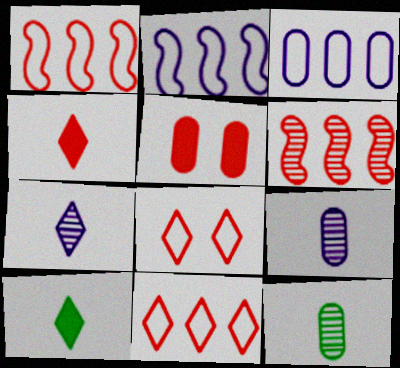[[3, 5, 12]]